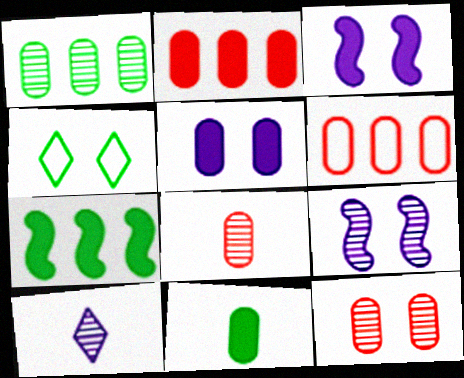[[2, 5, 11], 
[3, 4, 12]]